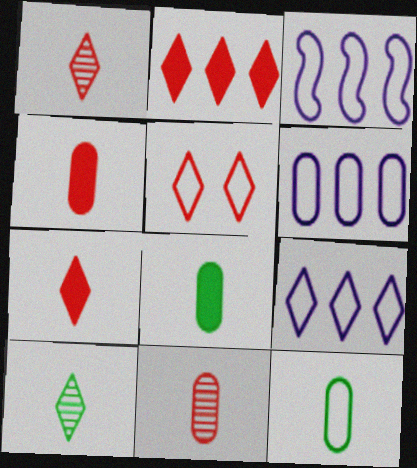[[1, 2, 5], 
[3, 5, 12], 
[3, 6, 9]]